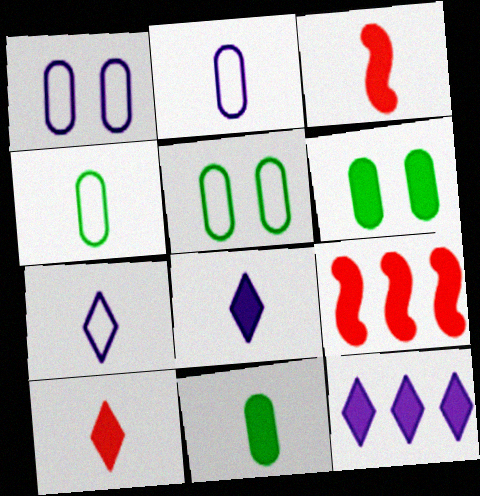[[3, 6, 12], 
[3, 8, 11], 
[6, 8, 9]]